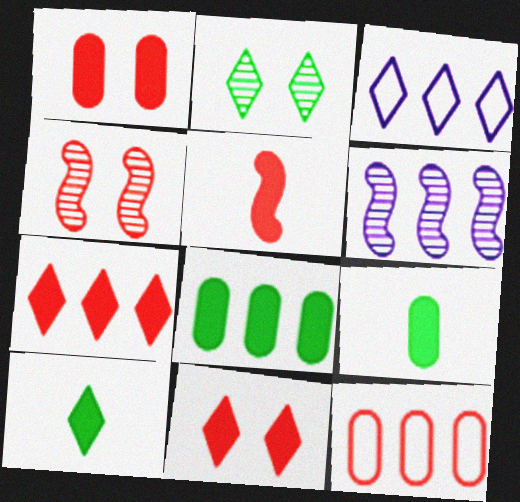[[1, 5, 7], 
[3, 4, 9]]